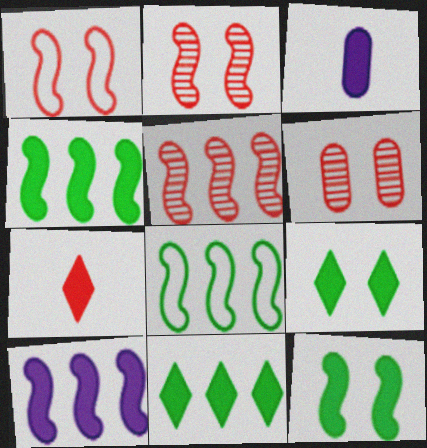[[5, 8, 10]]